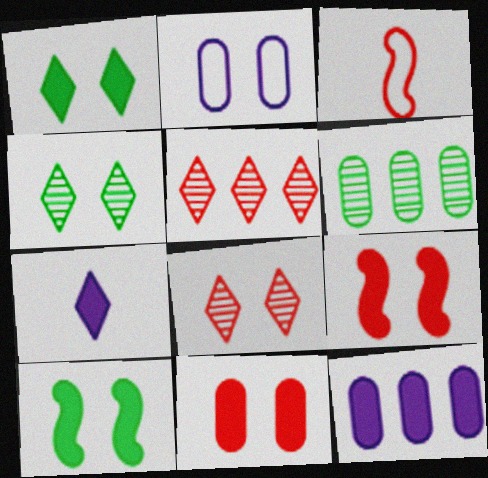[[2, 4, 9], 
[2, 8, 10], 
[3, 4, 12], 
[3, 5, 11]]